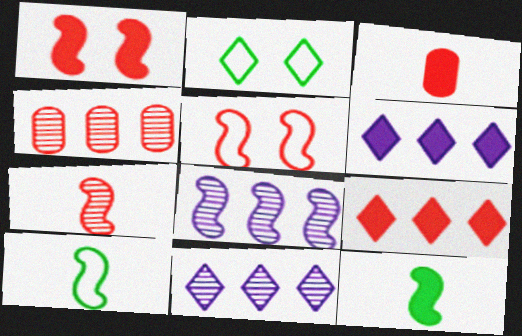[[1, 3, 9], 
[1, 8, 10], 
[2, 3, 8], 
[5, 8, 12]]